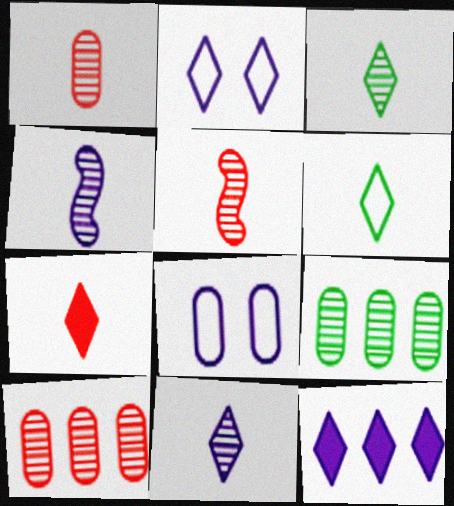[[1, 3, 4], 
[2, 11, 12], 
[4, 8, 12], 
[6, 7, 11]]